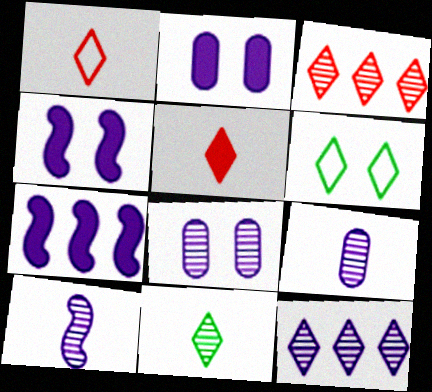[[5, 6, 12], 
[8, 10, 12]]